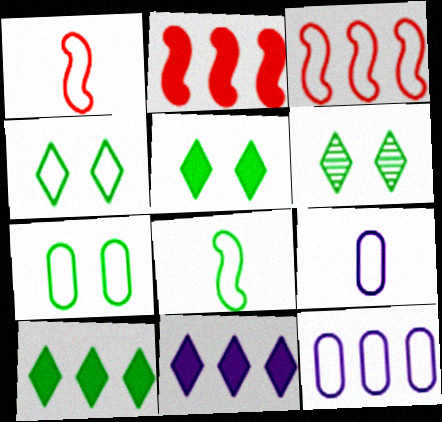[[1, 4, 12], 
[2, 6, 9], 
[3, 4, 9], 
[4, 5, 6]]